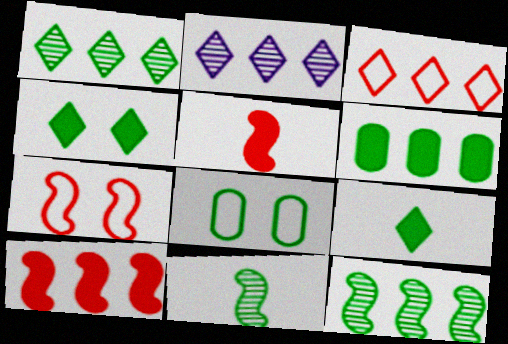[[2, 5, 8], 
[8, 9, 12]]